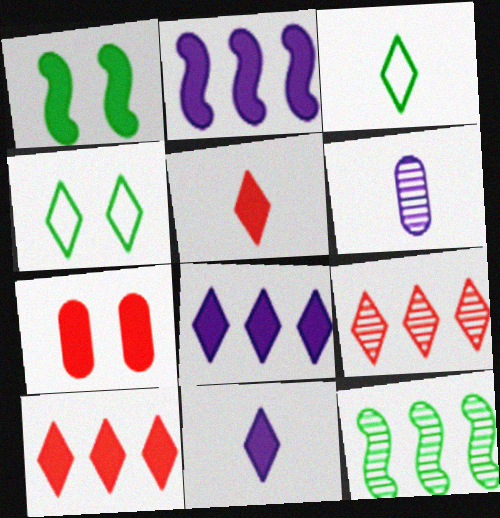[[4, 9, 11]]